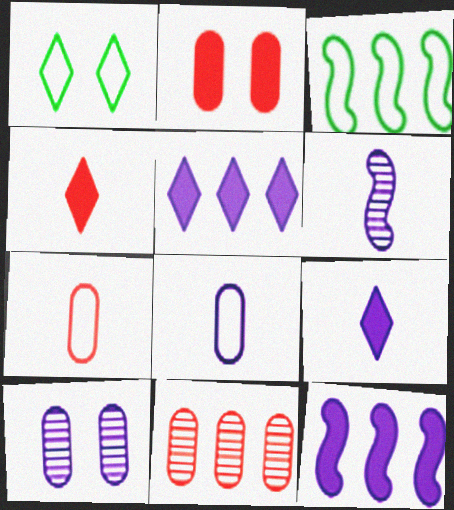[[2, 7, 11], 
[3, 4, 10], 
[3, 5, 11], 
[6, 8, 9]]